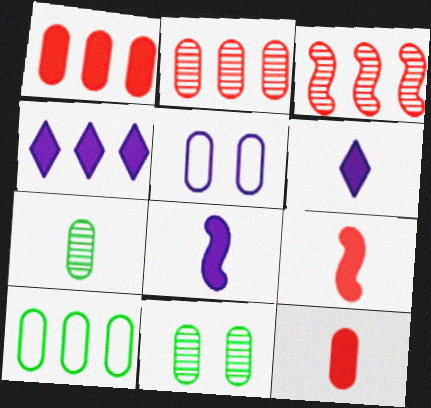[[1, 5, 7], 
[3, 4, 10]]